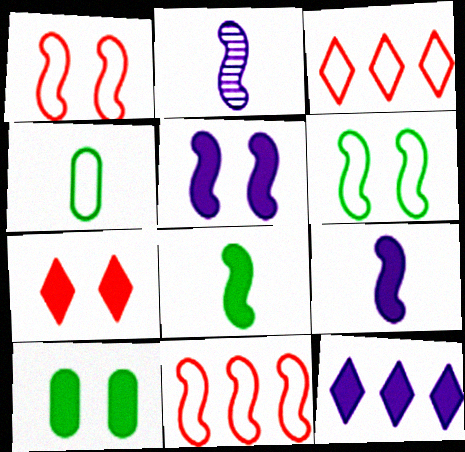[[2, 3, 10], 
[5, 7, 10]]